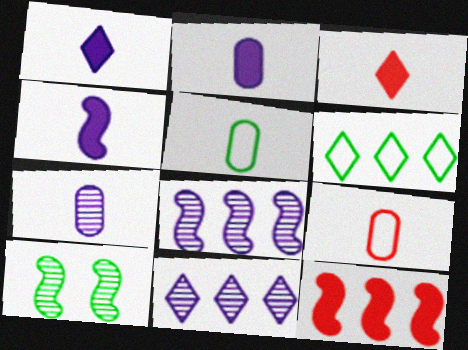[[1, 2, 4]]